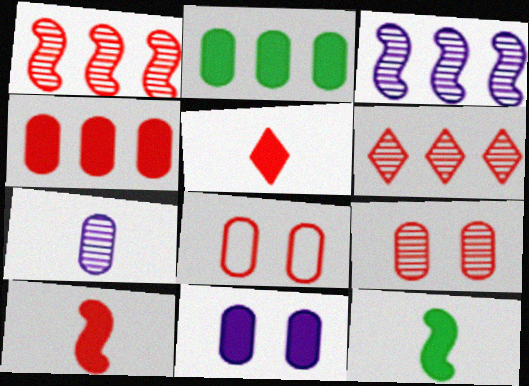[[1, 5, 8], 
[2, 7, 8], 
[6, 8, 10]]